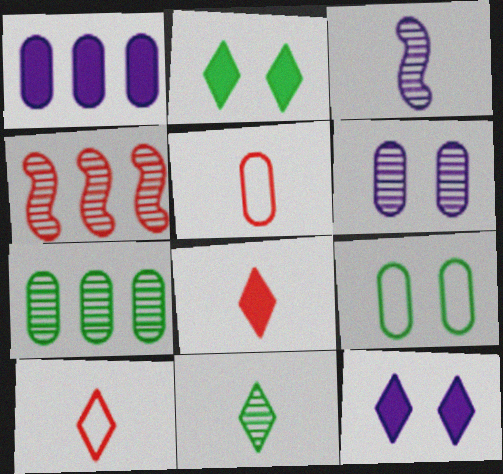[[4, 6, 11]]